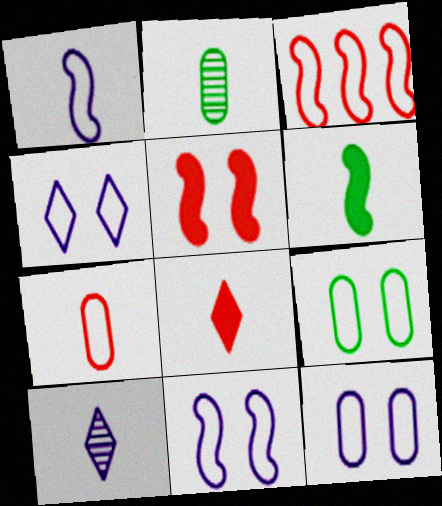[[1, 2, 8], 
[4, 11, 12], 
[6, 7, 10]]